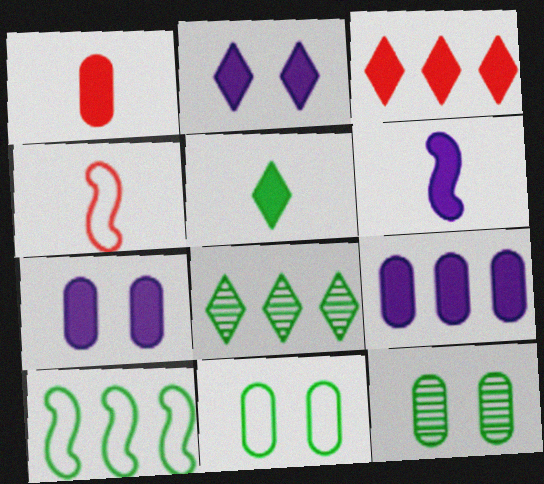[[1, 5, 6], 
[2, 3, 5], 
[2, 6, 9], 
[4, 7, 8], 
[5, 10, 12]]